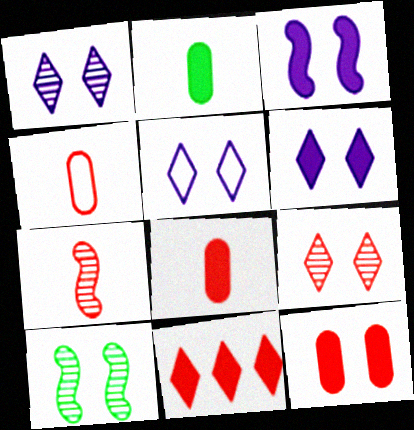[[1, 5, 6], 
[2, 3, 11], 
[5, 10, 12]]